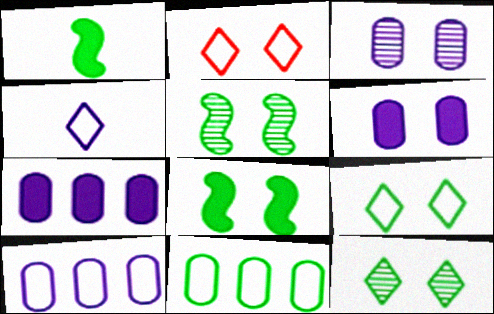[[1, 11, 12], 
[2, 3, 8], 
[2, 5, 6]]